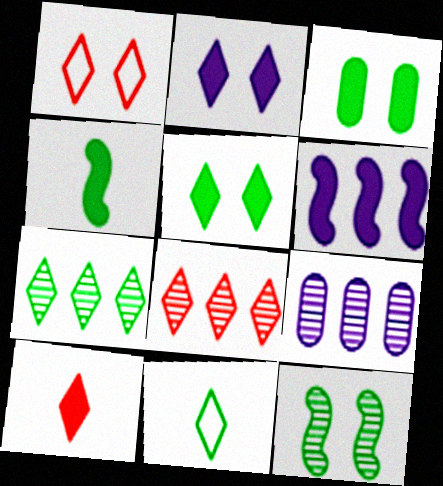[[1, 4, 9], 
[1, 8, 10], 
[2, 8, 11], 
[3, 6, 10], 
[5, 7, 11]]